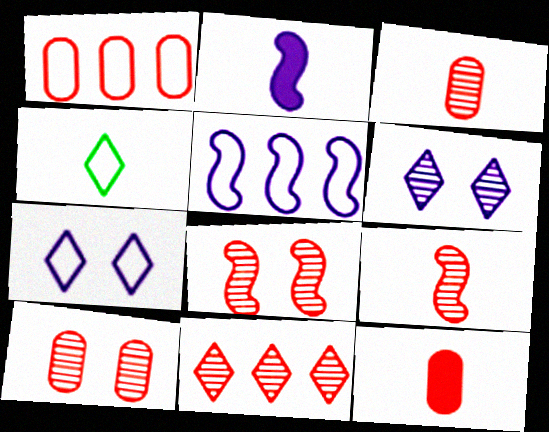[[1, 10, 12], 
[2, 3, 4], 
[3, 8, 11], 
[9, 10, 11]]